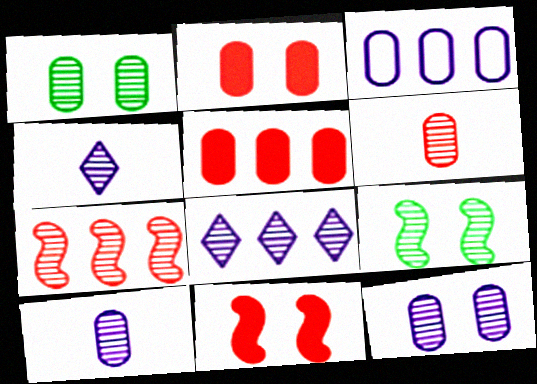[[1, 4, 7], 
[6, 8, 9]]